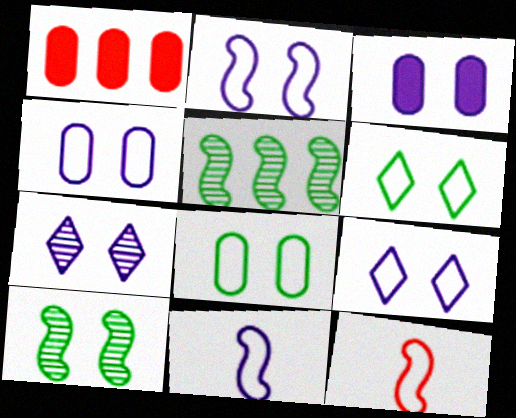[[2, 3, 7], 
[2, 4, 9]]